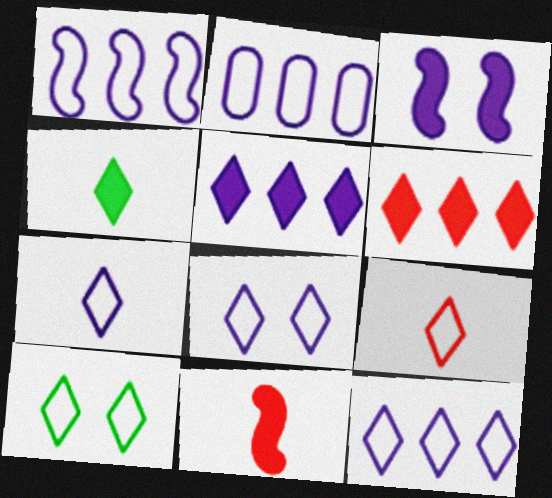[[1, 2, 12], 
[7, 8, 12], 
[9, 10, 12]]